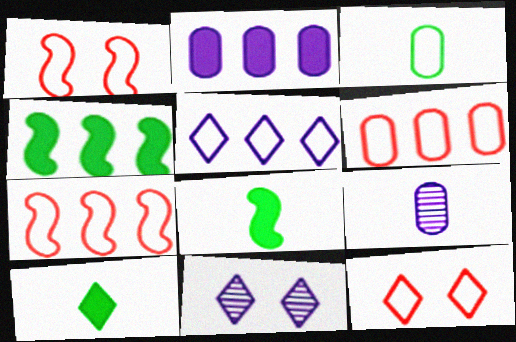[[1, 3, 5], 
[4, 9, 12], 
[6, 8, 11]]